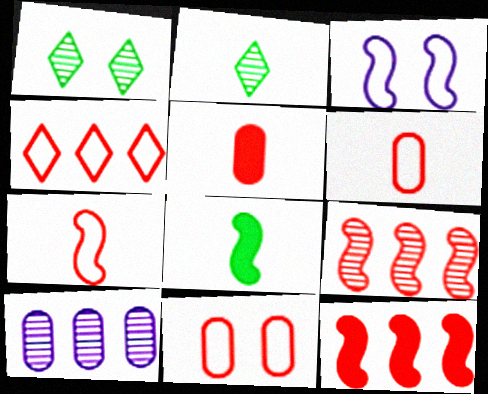[[3, 8, 9], 
[4, 7, 11]]